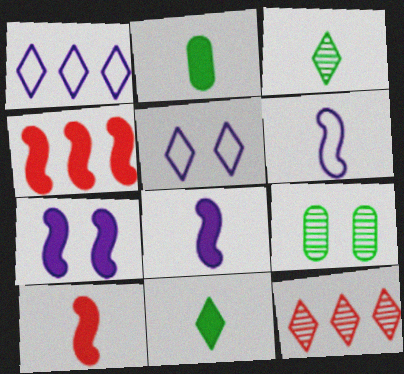[[1, 9, 10], 
[5, 11, 12]]